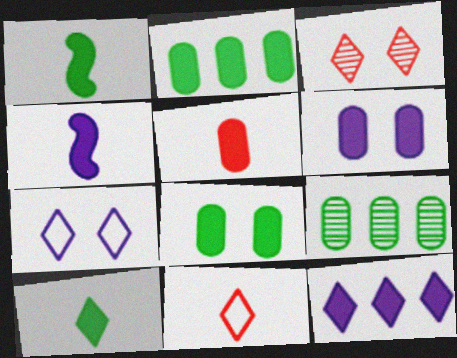[[2, 5, 6], 
[4, 5, 10], 
[4, 6, 12]]